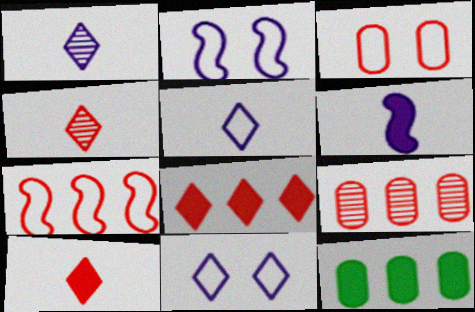[[2, 4, 12], 
[7, 8, 9]]